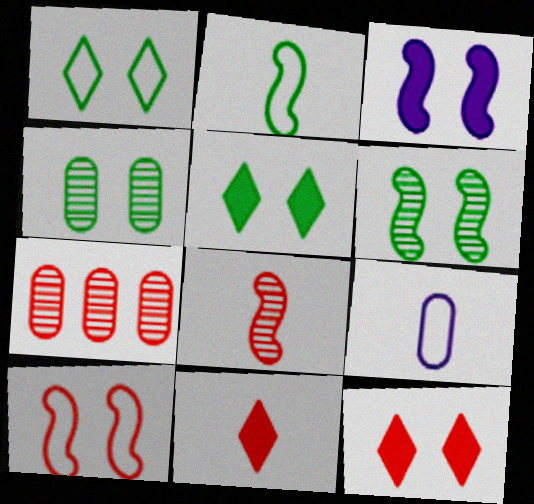[[3, 6, 10], 
[7, 10, 11]]